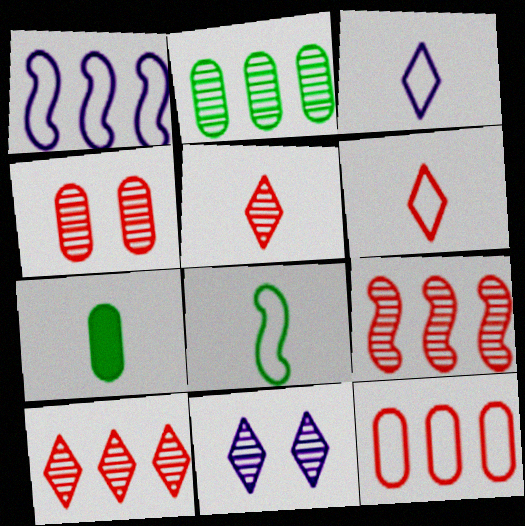[[4, 5, 9]]